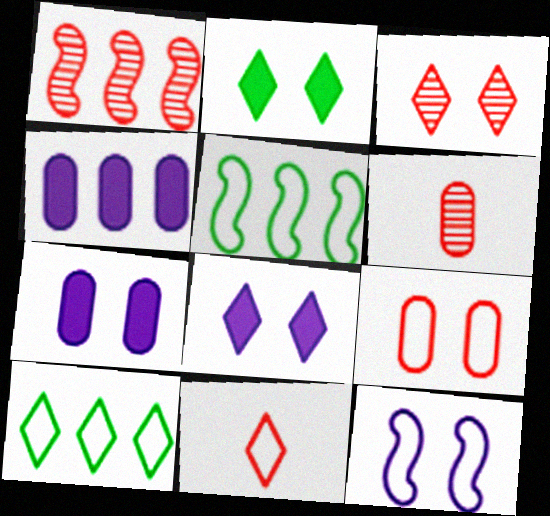[[1, 3, 6], 
[1, 4, 10], 
[5, 6, 8]]